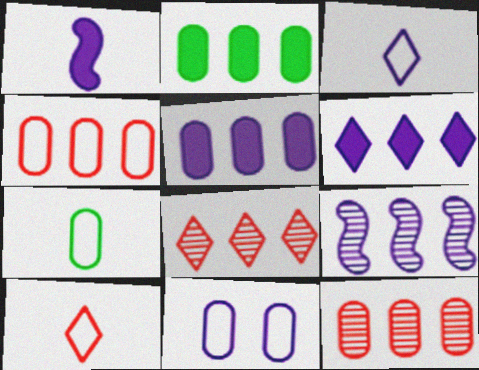[[4, 7, 11]]